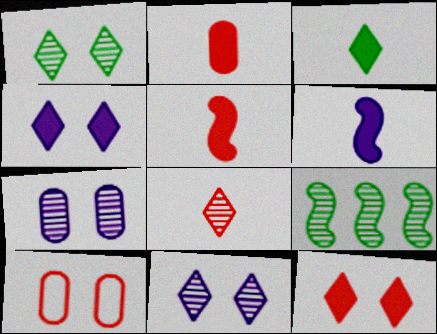[[2, 3, 6], 
[7, 8, 9]]